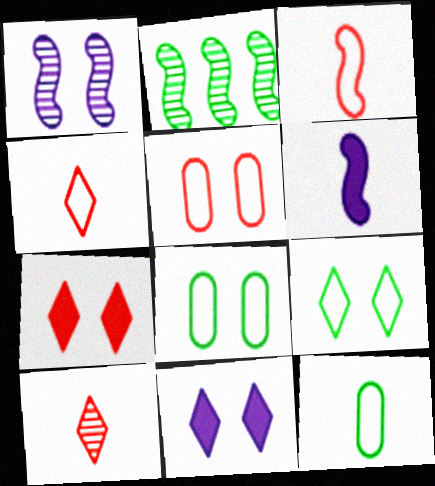[[1, 7, 8], 
[6, 10, 12]]